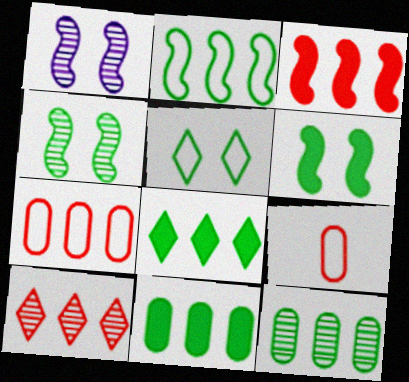[[1, 8, 9], 
[2, 8, 12], 
[3, 7, 10]]